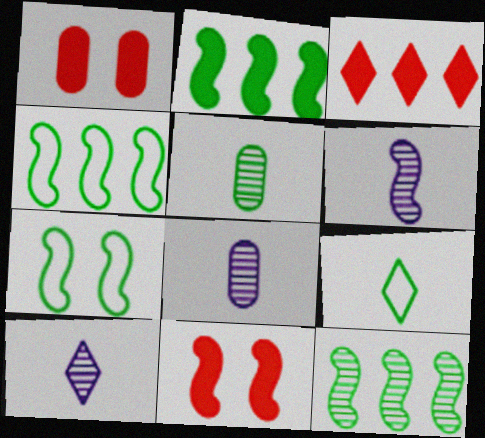[[1, 4, 10], 
[2, 4, 12], 
[3, 7, 8], 
[4, 6, 11], 
[6, 8, 10]]